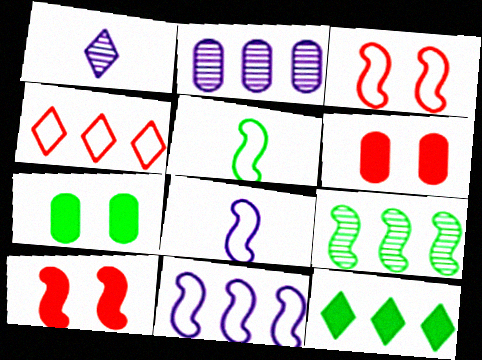[[3, 5, 11], 
[8, 9, 10]]